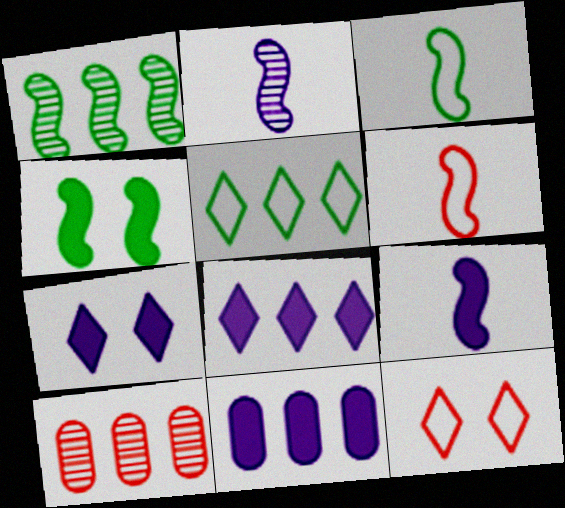[[1, 3, 4], 
[3, 7, 10], 
[7, 9, 11]]